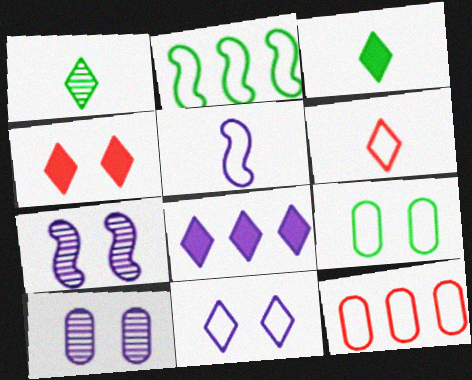[[3, 4, 8], 
[3, 7, 12], 
[4, 7, 9], 
[5, 8, 10]]